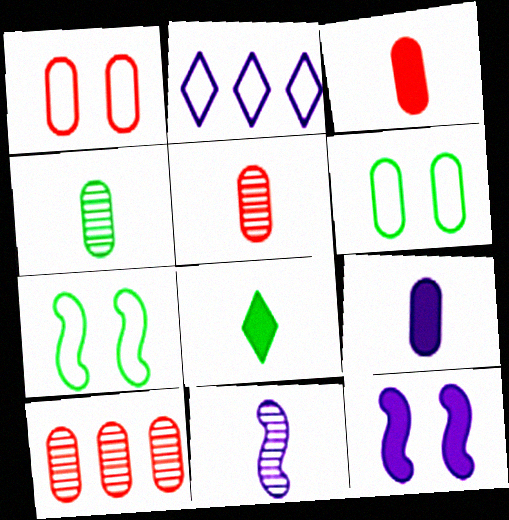[[1, 3, 10], 
[6, 9, 10]]